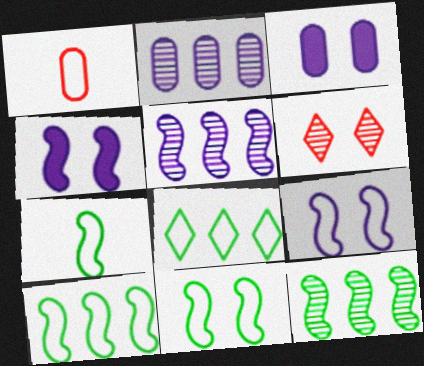[[1, 8, 9], 
[3, 6, 11], 
[7, 10, 11]]